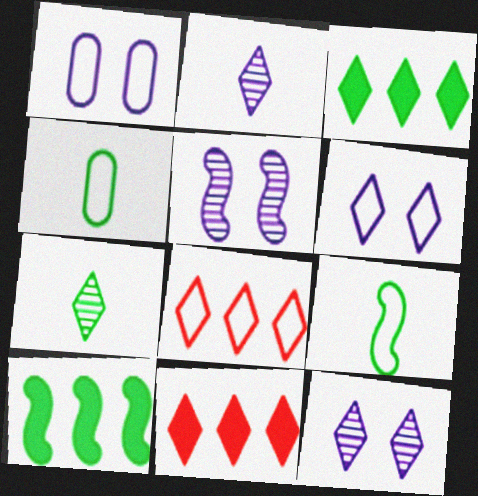[[1, 8, 9], 
[4, 5, 11], 
[6, 7, 11]]